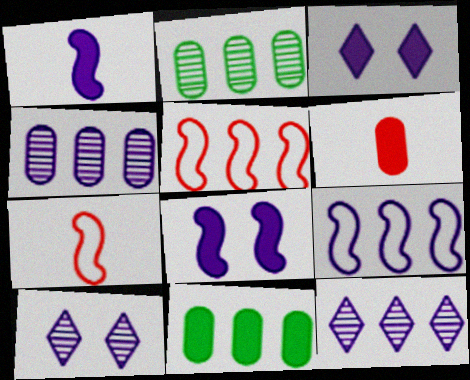[[2, 3, 7], 
[5, 11, 12], 
[7, 10, 11]]